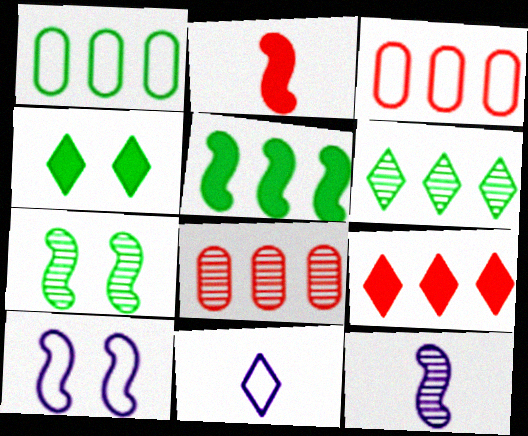[[1, 5, 6], 
[3, 4, 12]]